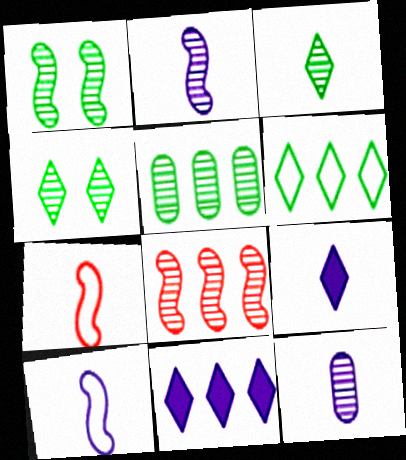[[1, 2, 8], 
[1, 3, 5], 
[4, 8, 12], 
[9, 10, 12]]